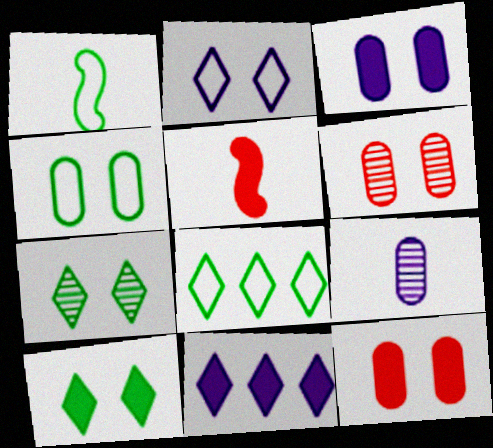[[1, 4, 8], 
[1, 6, 11], 
[3, 4, 6]]